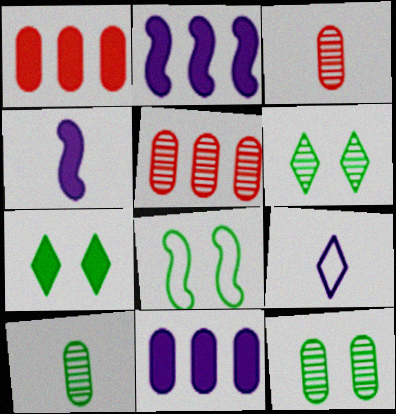[[1, 4, 7], 
[7, 8, 12]]